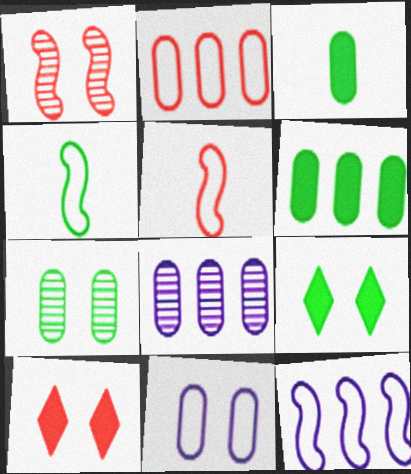[[1, 9, 11], 
[2, 6, 8], 
[4, 8, 10], 
[5, 8, 9]]